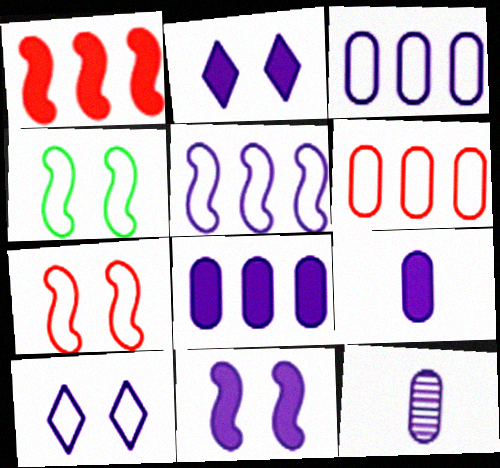[[2, 5, 12]]